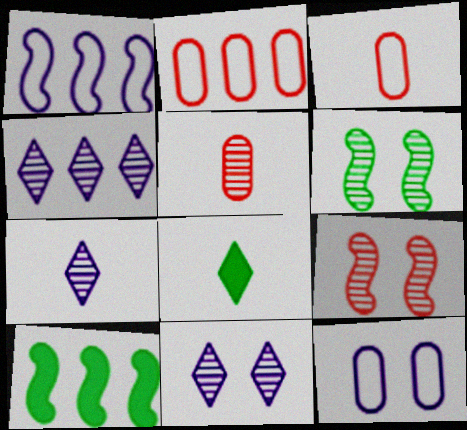[[2, 4, 10], 
[3, 10, 11], 
[4, 5, 6], 
[4, 7, 11]]